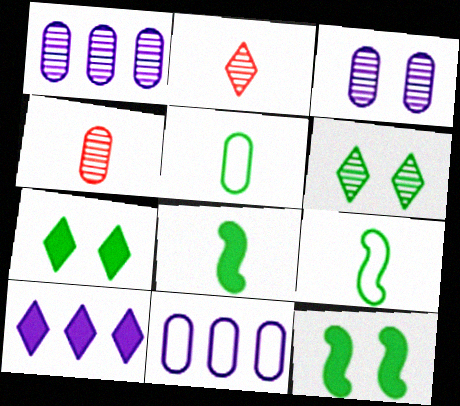[[2, 11, 12]]